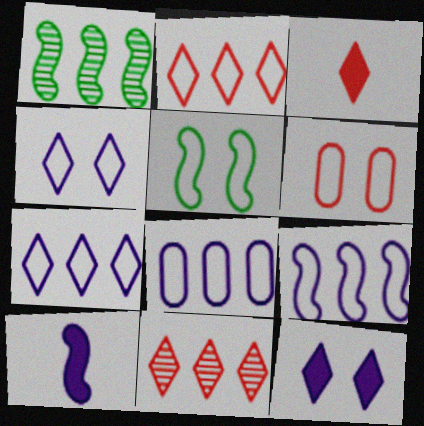[[4, 5, 6], 
[7, 8, 9]]